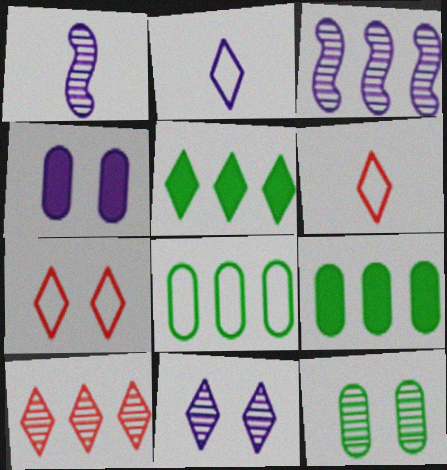[[1, 7, 9], 
[1, 10, 12], 
[2, 3, 4], 
[5, 6, 11]]